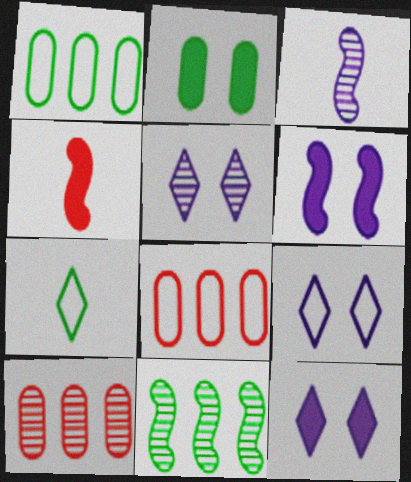[[1, 4, 5], 
[2, 7, 11], 
[5, 9, 12], 
[6, 7, 10]]